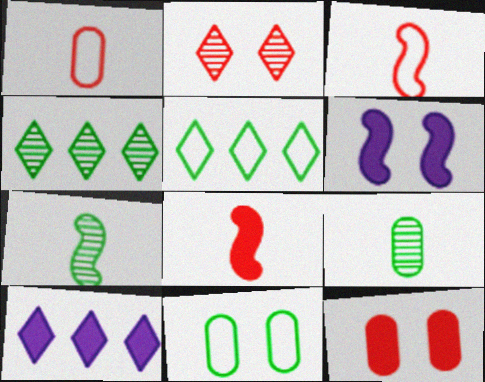[[1, 4, 6], 
[2, 6, 11]]